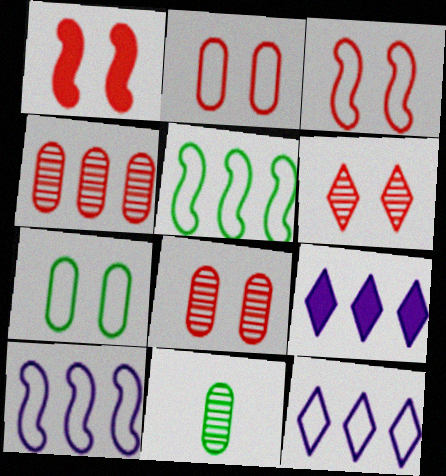[[1, 2, 6], 
[1, 11, 12], 
[3, 9, 11], 
[4, 5, 9]]